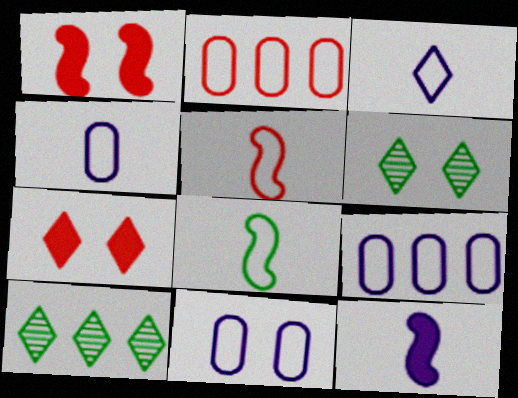[[1, 4, 10], 
[1, 6, 11], 
[2, 6, 12], 
[3, 7, 10], 
[4, 9, 11]]